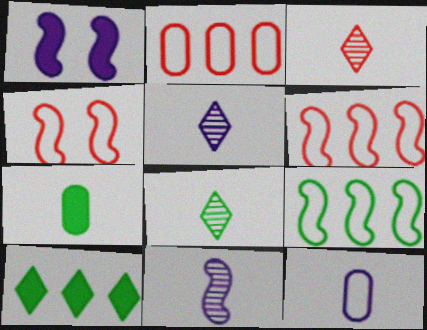[[1, 2, 8], 
[3, 5, 8]]